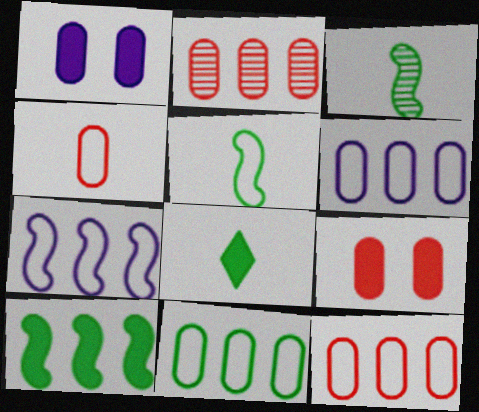[[2, 4, 9], 
[6, 11, 12]]